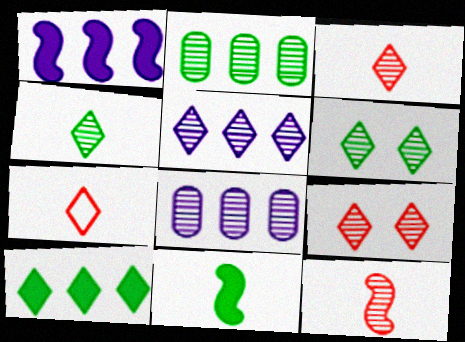[[3, 5, 6], 
[4, 5, 9], 
[6, 8, 12]]